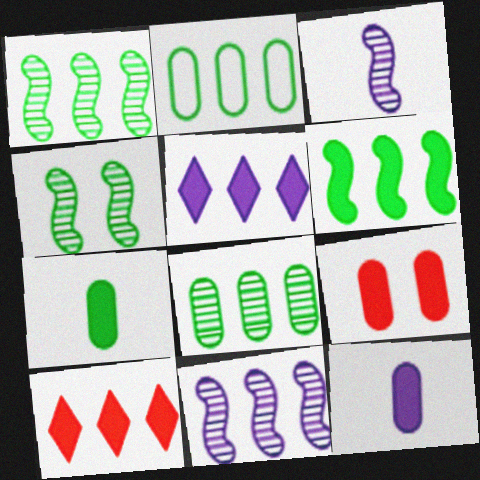[[2, 10, 11]]